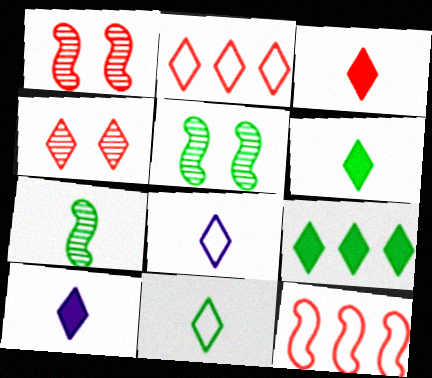[[2, 3, 4], 
[3, 6, 10], 
[4, 8, 9]]